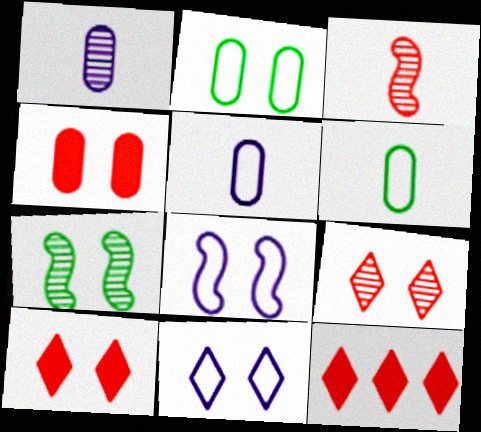[[4, 7, 11], 
[5, 7, 12]]